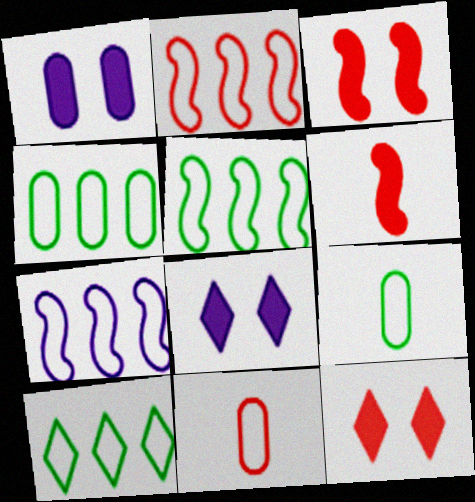[[2, 5, 7], 
[4, 5, 10]]